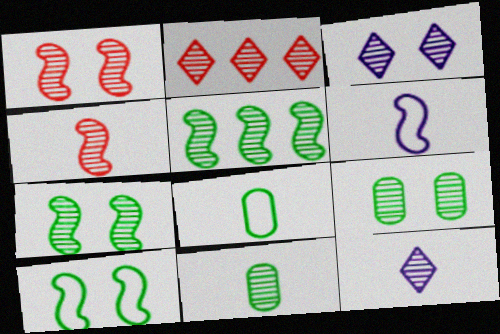[[1, 3, 9], 
[4, 11, 12]]